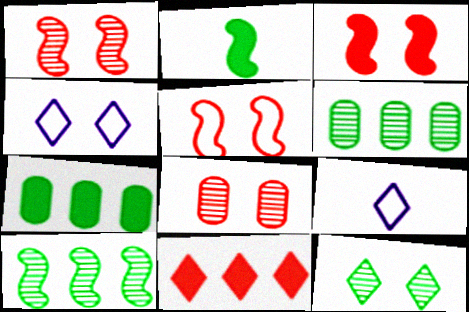[[1, 3, 5], 
[1, 7, 9], 
[3, 6, 9], 
[9, 11, 12]]